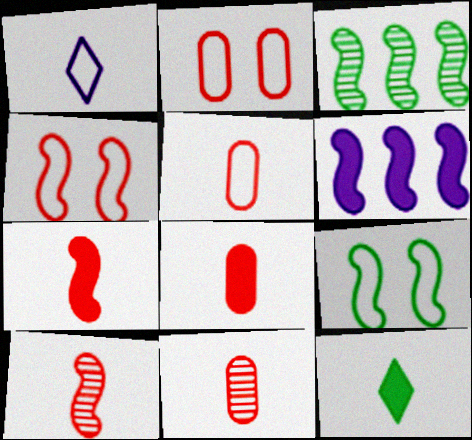[[5, 8, 11], 
[6, 9, 10]]